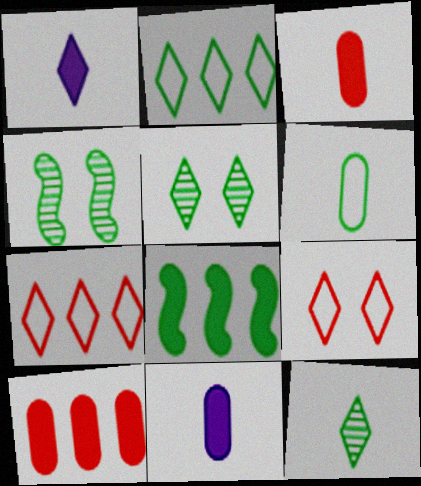[[1, 5, 7], 
[4, 7, 11], 
[5, 6, 8]]